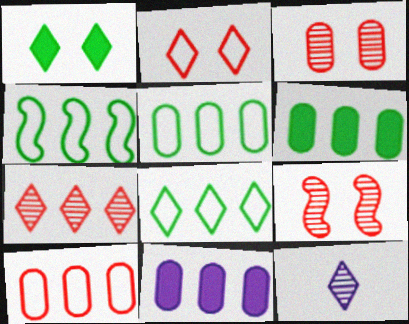[[4, 5, 8], 
[4, 7, 11]]